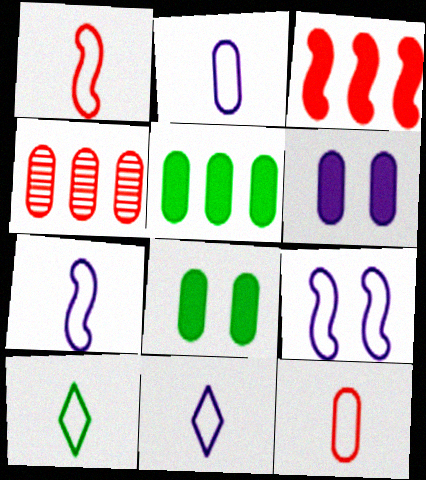[[1, 2, 10], 
[2, 4, 8], 
[2, 7, 11], 
[7, 10, 12]]